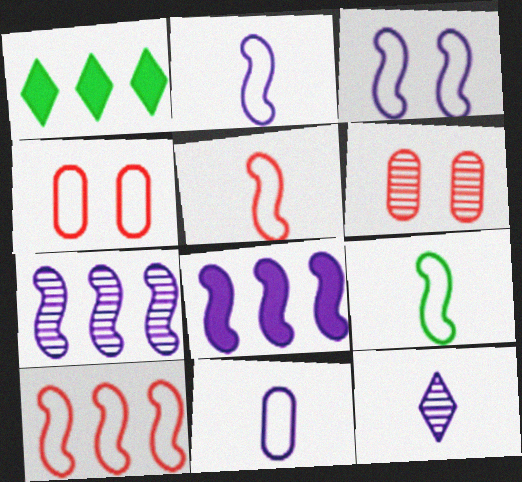[[1, 2, 6], 
[2, 5, 9], 
[3, 9, 10]]